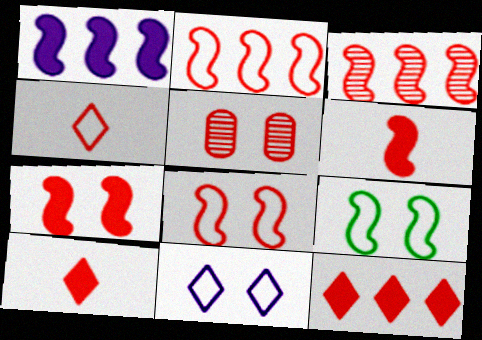[[2, 5, 10], 
[3, 6, 8]]